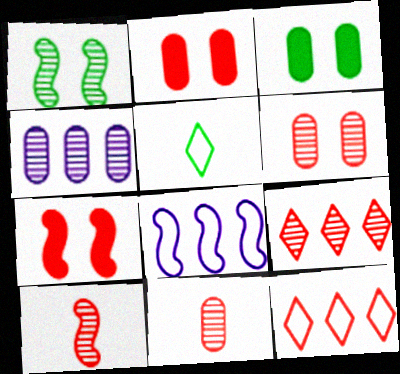[[2, 10, 12], 
[4, 5, 7], 
[6, 9, 10], 
[7, 11, 12]]